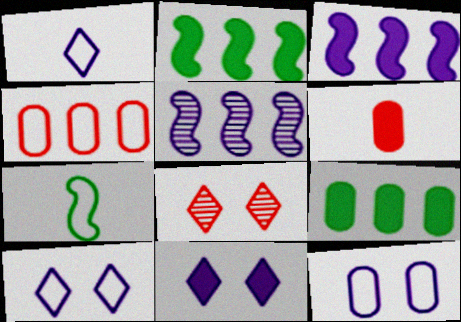[[2, 6, 11], 
[4, 7, 10]]